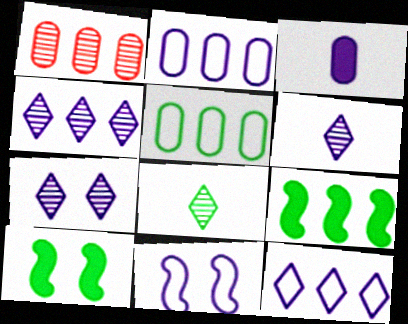[[1, 9, 12], 
[3, 4, 11], 
[4, 6, 7], 
[5, 8, 10]]